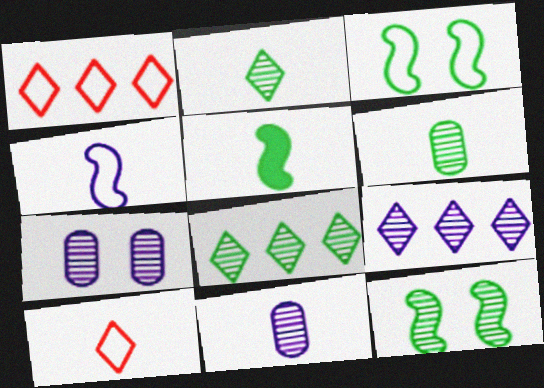[[1, 5, 7], 
[5, 10, 11], 
[6, 8, 12]]